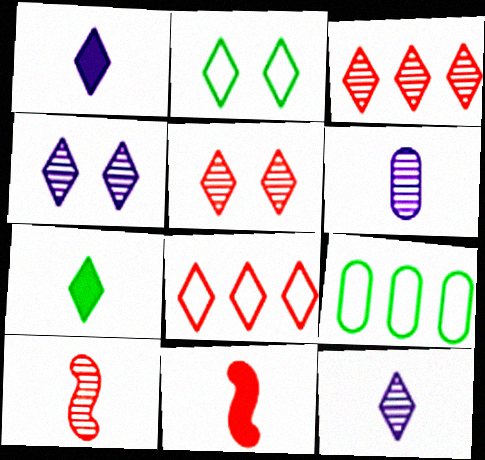[[1, 2, 3], 
[4, 7, 8], 
[4, 9, 11]]